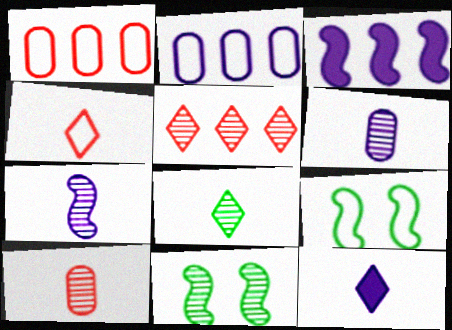[[1, 11, 12], 
[2, 4, 9], 
[4, 8, 12], 
[5, 6, 11], 
[7, 8, 10]]